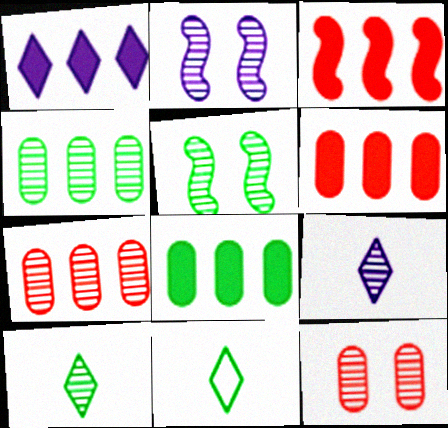[[1, 3, 8], 
[2, 6, 11], 
[2, 7, 10], 
[4, 5, 10], 
[5, 7, 9], 
[5, 8, 11]]